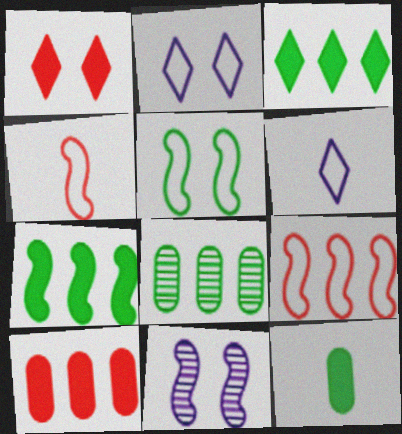[[4, 7, 11]]